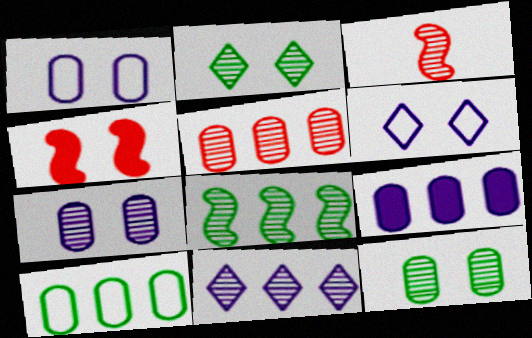[[1, 2, 4], 
[3, 11, 12], 
[4, 6, 12], 
[5, 8, 11], 
[5, 9, 10]]